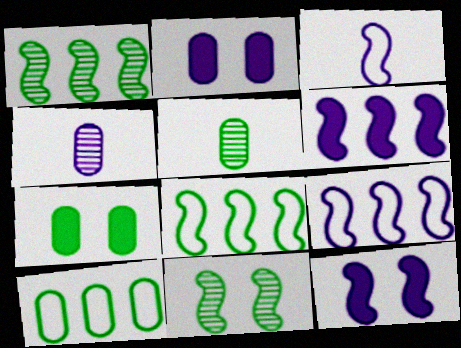[[5, 7, 10]]